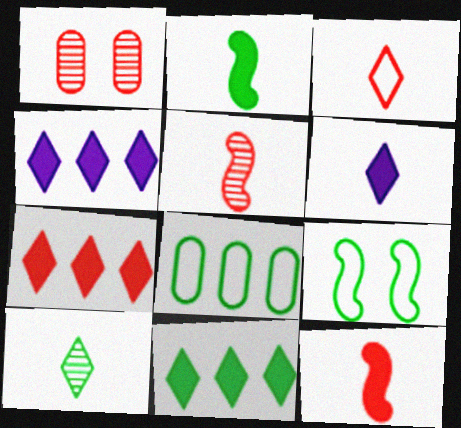[[3, 6, 10], 
[4, 7, 11]]